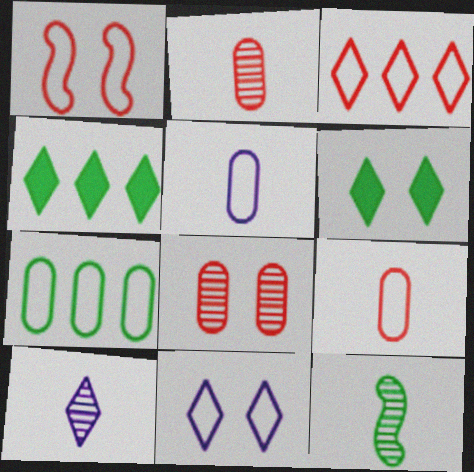[[1, 3, 9], 
[2, 10, 12], 
[3, 6, 10], 
[6, 7, 12]]